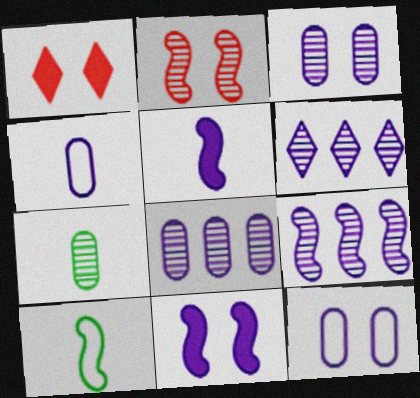[[1, 8, 10], 
[2, 6, 7], 
[4, 6, 11], 
[5, 6, 12], 
[6, 8, 9]]